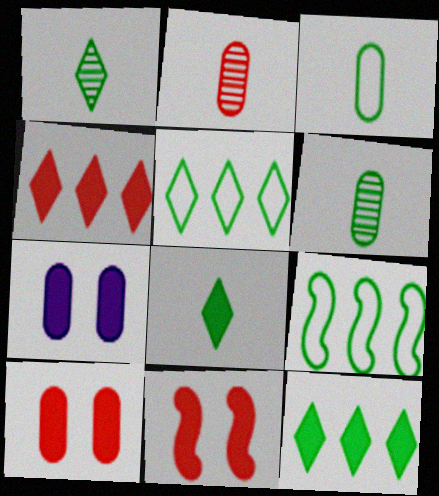[]